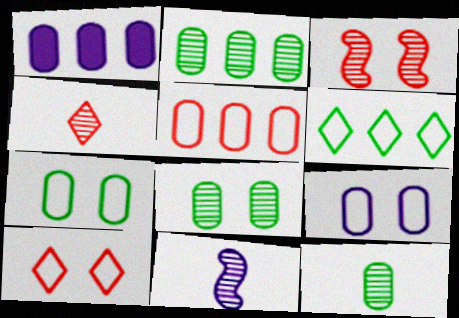[[1, 2, 5], 
[2, 8, 12], 
[4, 11, 12]]